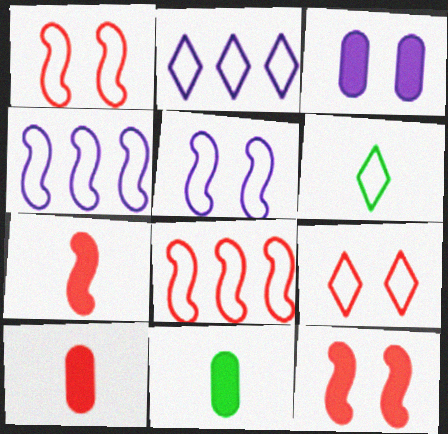[[2, 6, 9]]